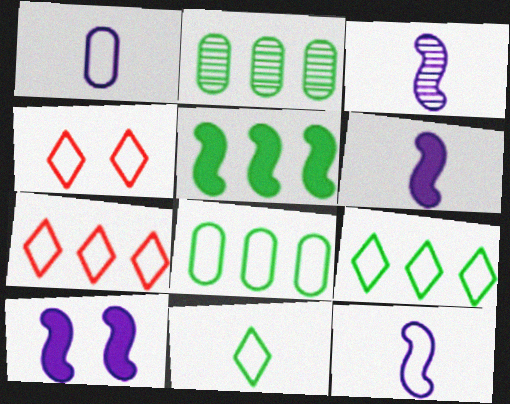[[2, 4, 6], 
[2, 5, 9], 
[3, 6, 12], 
[4, 8, 12]]